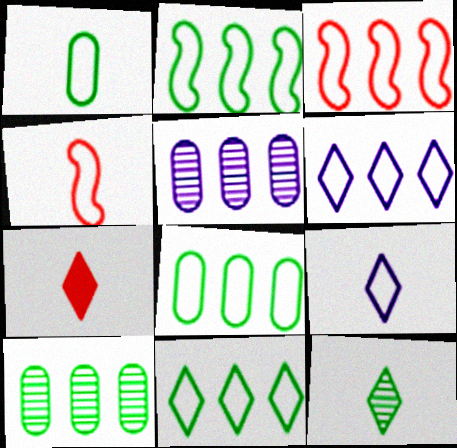[[1, 4, 9], 
[2, 8, 11], 
[3, 6, 8], 
[7, 9, 12]]